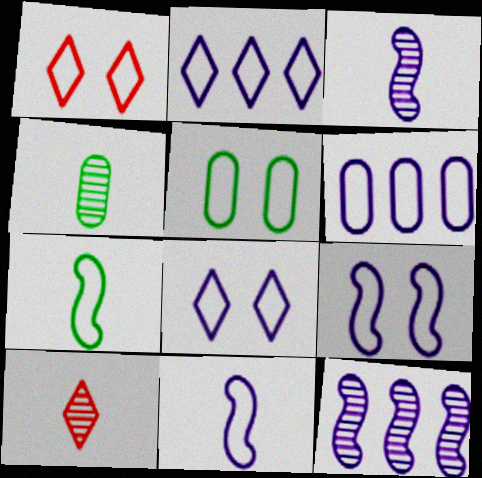[[1, 5, 9], 
[1, 6, 7], 
[3, 4, 10], 
[6, 8, 11]]